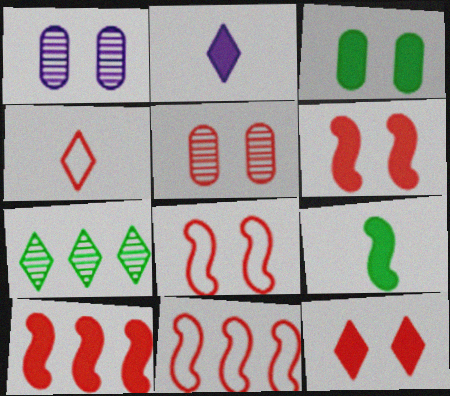[[2, 3, 10], 
[4, 5, 10], 
[5, 8, 12]]